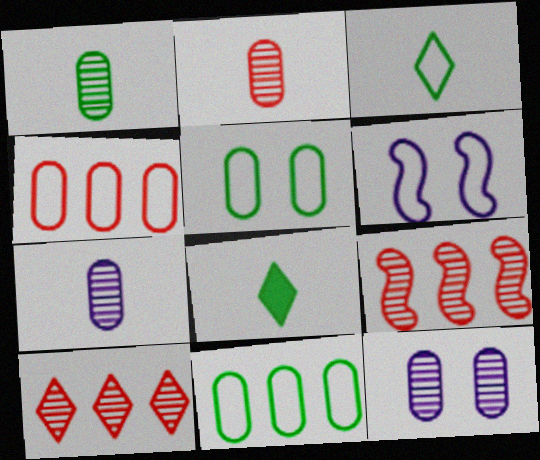[[1, 2, 7], 
[3, 4, 6]]